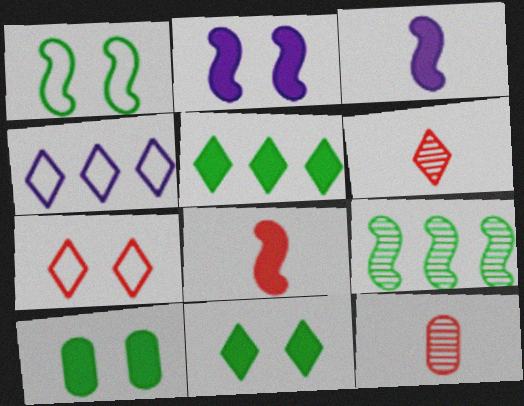[[4, 6, 11]]